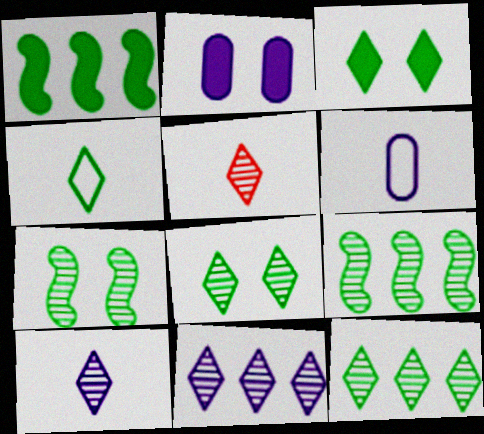[[3, 4, 12], 
[5, 8, 11]]